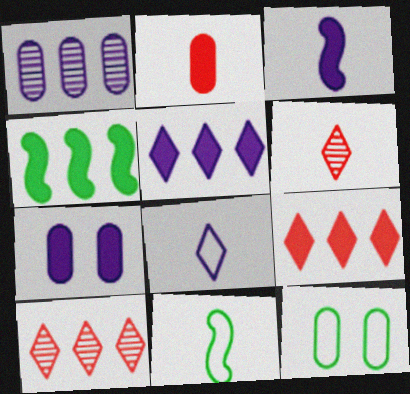[[1, 2, 12], 
[3, 5, 7], 
[3, 10, 12], 
[7, 10, 11]]